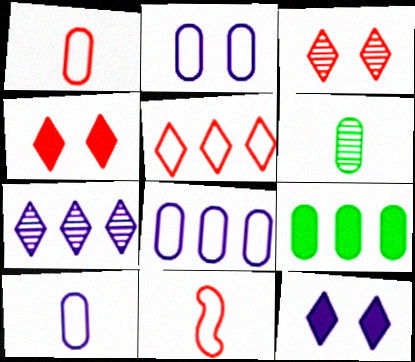[[2, 8, 10]]